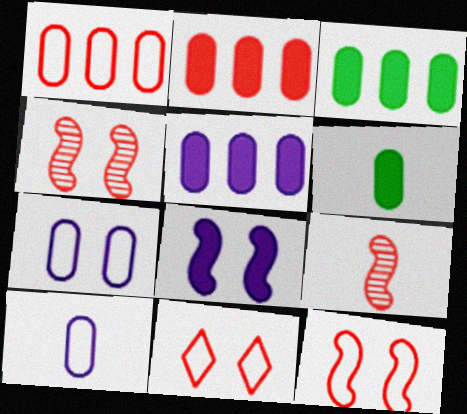[[2, 3, 5], 
[2, 9, 11]]